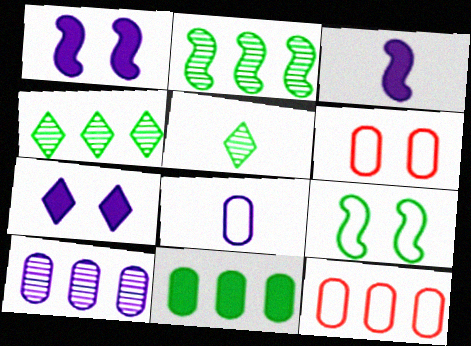[[1, 5, 12], 
[3, 4, 6], 
[5, 9, 11], 
[10, 11, 12]]